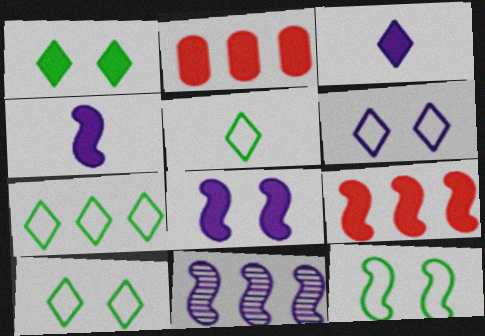[[1, 2, 4], 
[2, 7, 11], 
[5, 7, 10]]